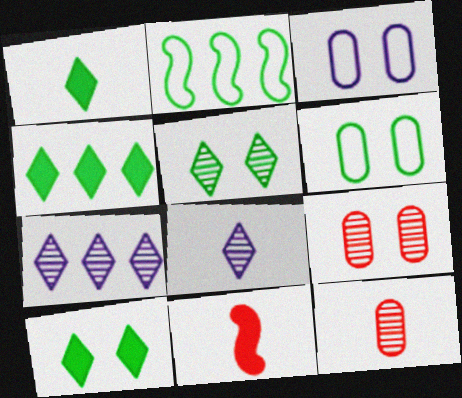[[1, 4, 10], 
[6, 7, 11]]